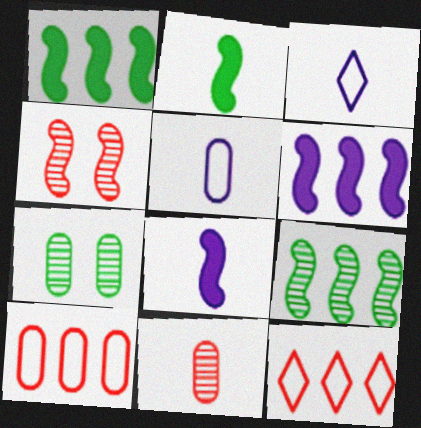[[2, 3, 11], 
[7, 8, 12]]